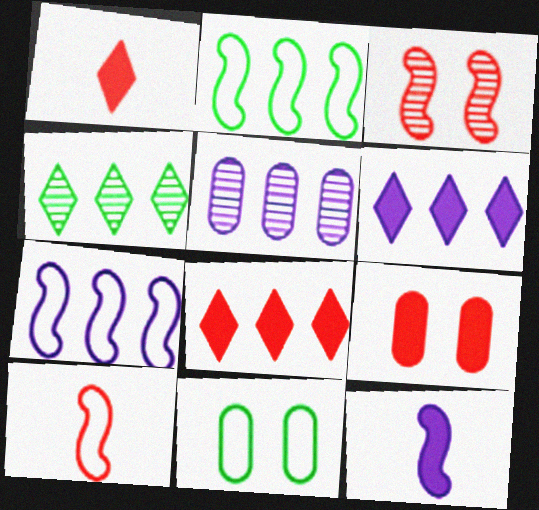[[2, 3, 12], 
[2, 5, 8], 
[5, 6, 7]]